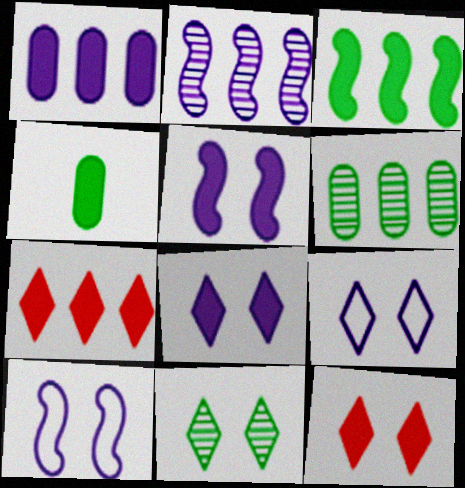[[1, 3, 7], 
[4, 5, 7], 
[9, 11, 12]]